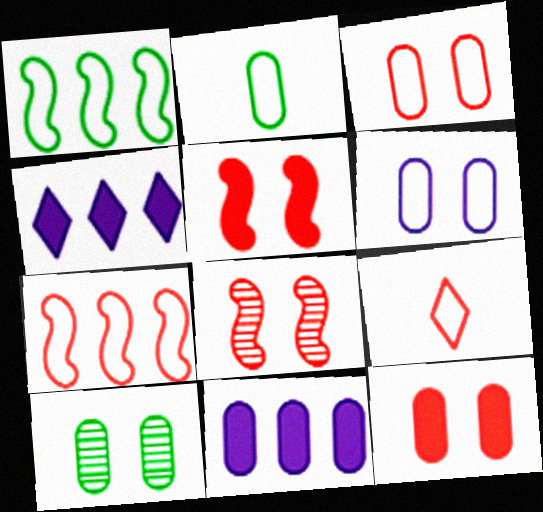[[1, 6, 9], 
[2, 4, 8], 
[3, 7, 9], 
[6, 10, 12]]